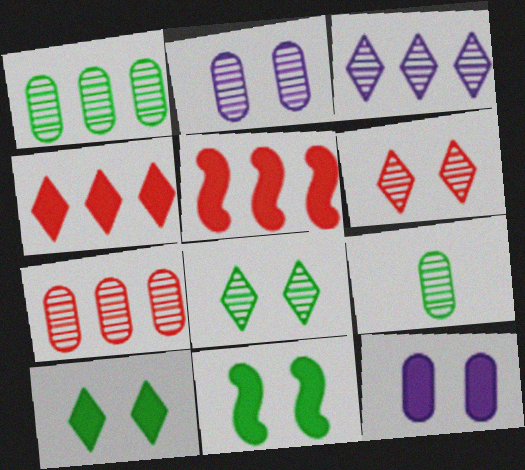[[2, 7, 9]]